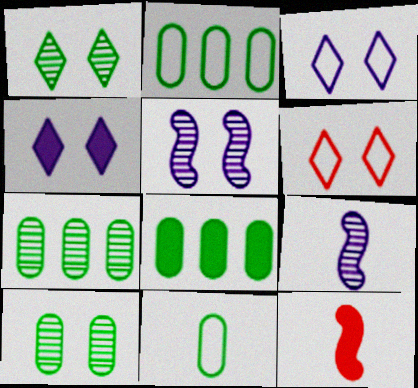[[1, 4, 6], 
[2, 7, 8], 
[3, 7, 12], 
[4, 8, 12], 
[6, 8, 9], 
[8, 10, 11]]